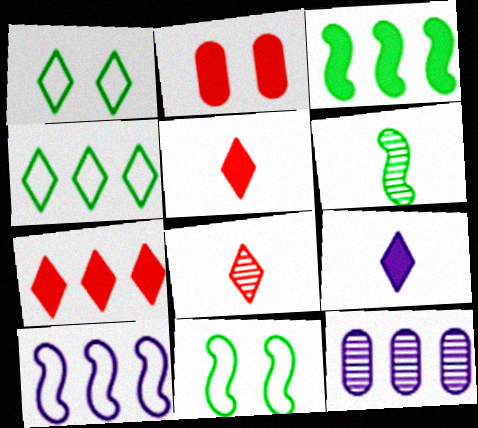[[2, 3, 9], 
[3, 6, 11], 
[5, 11, 12]]